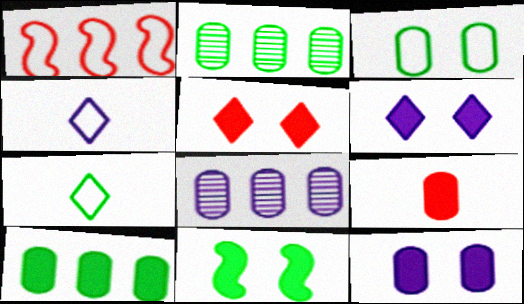[[1, 3, 4], 
[2, 7, 11], 
[3, 8, 9], 
[5, 11, 12], 
[9, 10, 12]]